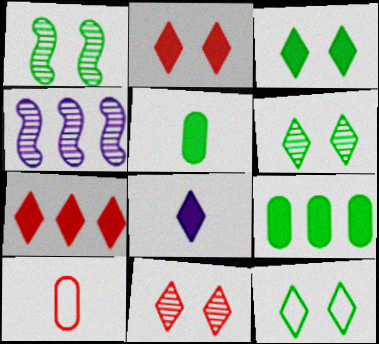[[3, 4, 10], 
[3, 6, 12], 
[3, 7, 8]]